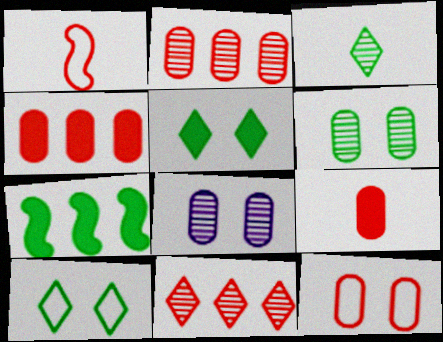[[2, 9, 12]]